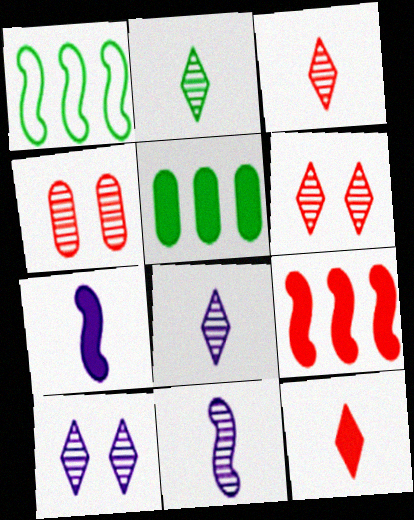[[2, 3, 8]]